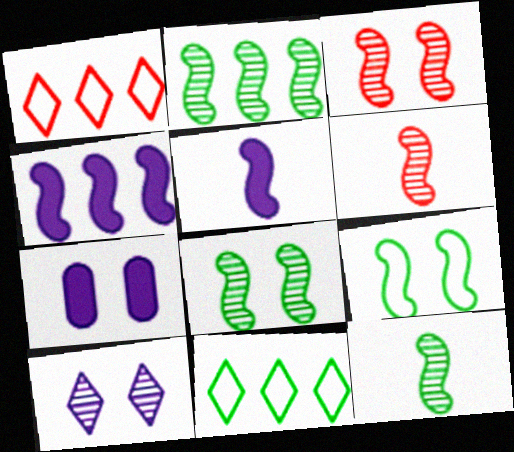[[1, 7, 12], 
[2, 8, 12], 
[4, 6, 9], 
[6, 7, 11]]